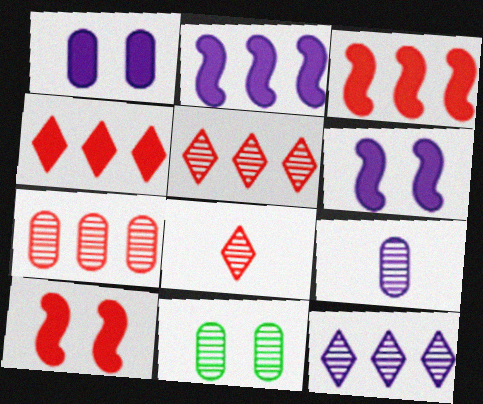[[7, 9, 11]]